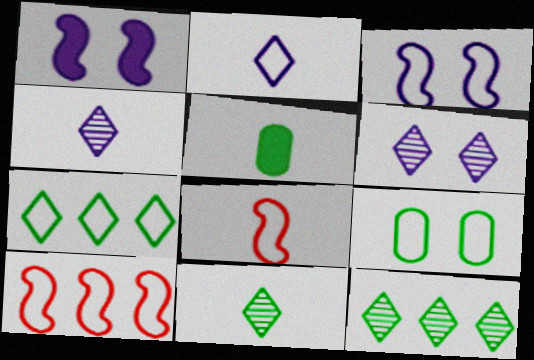[[2, 9, 10], 
[4, 5, 8], 
[5, 6, 10]]